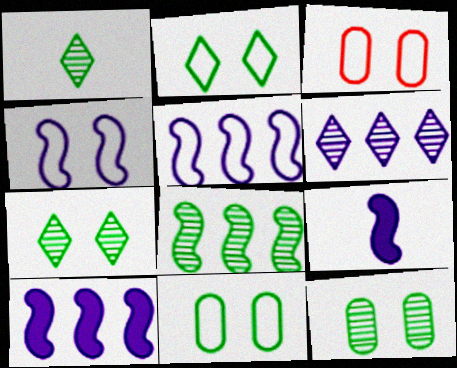[[1, 3, 10], 
[1, 8, 12], 
[2, 3, 4]]